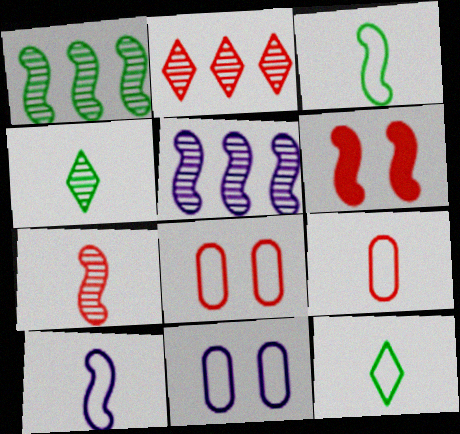[[1, 6, 10], 
[2, 6, 9], 
[3, 5, 6], 
[9, 10, 12]]